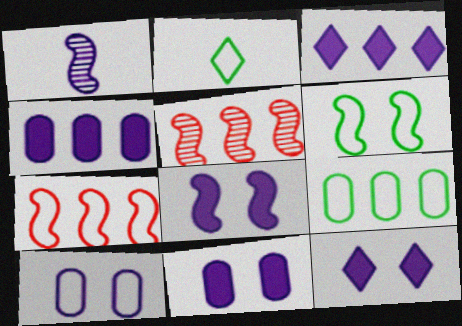[[1, 3, 10], 
[2, 5, 11], 
[2, 6, 9], 
[2, 7, 10], 
[3, 5, 9], 
[8, 11, 12]]